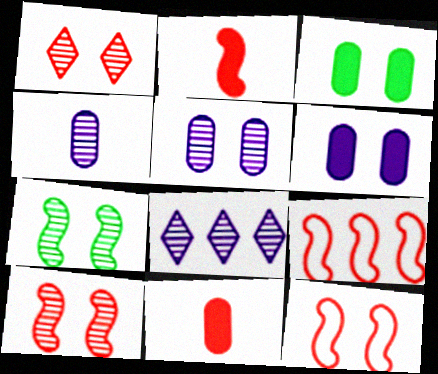[[1, 5, 7], 
[1, 9, 11], 
[2, 9, 10]]